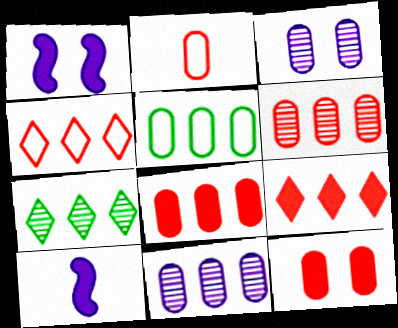[[1, 2, 7], 
[2, 6, 12], 
[5, 8, 11]]